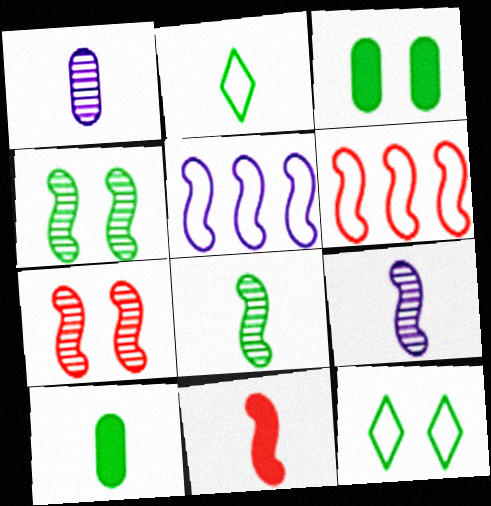[[1, 2, 11], 
[2, 8, 10], 
[3, 4, 12], 
[4, 5, 11], 
[6, 7, 11]]